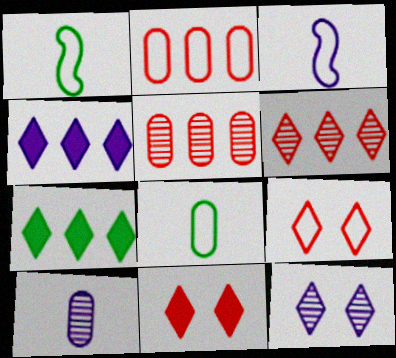[]